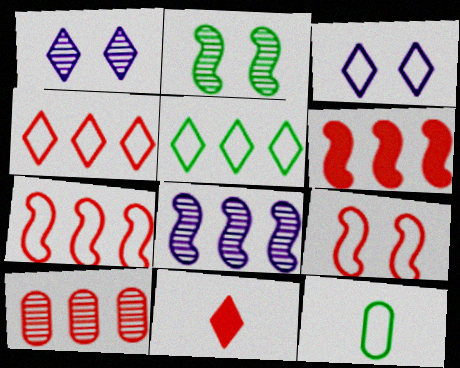[[1, 5, 11], 
[1, 6, 12], 
[3, 7, 12], 
[4, 6, 10], 
[9, 10, 11]]